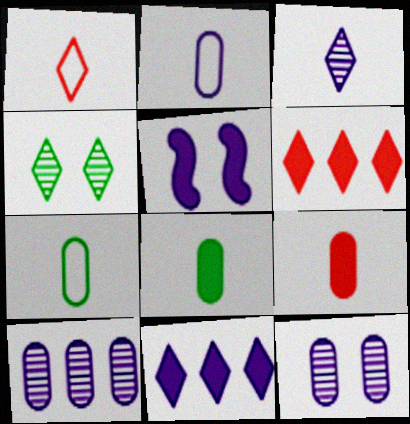[[1, 4, 11], 
[5, 6, 8]]